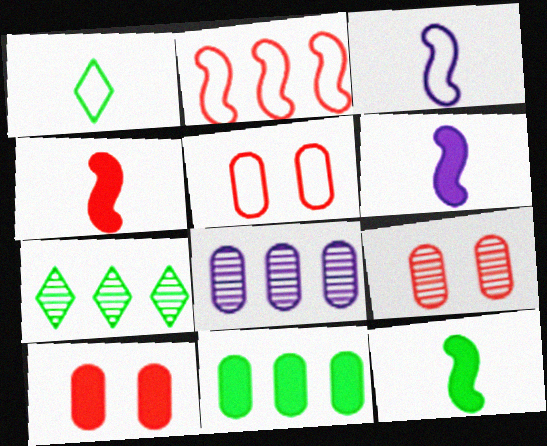[[3, 7, 10], 
[4, 6, 12], 
[5, 6, 7], 
[5, 9, 10]]